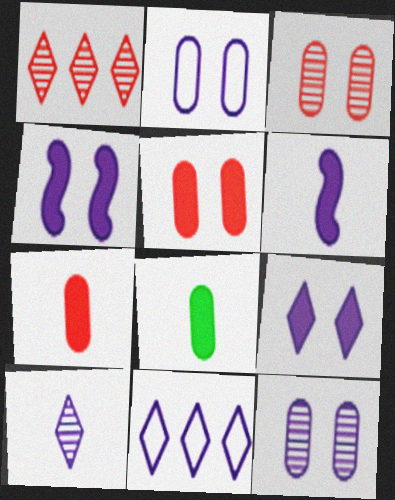[[6, 11, 12], 
[9, 10, 11]]